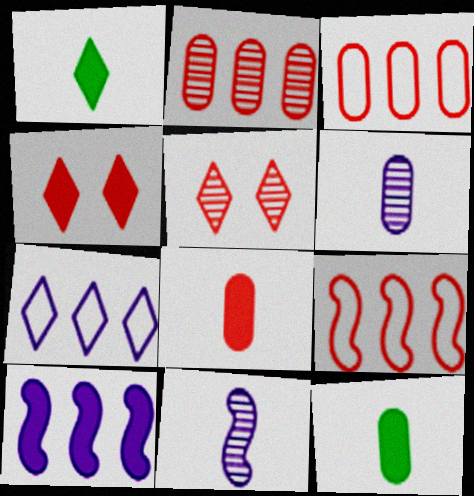[[1, 5, 7], 
[4, 10, 12], 
[5, 8, 9]]